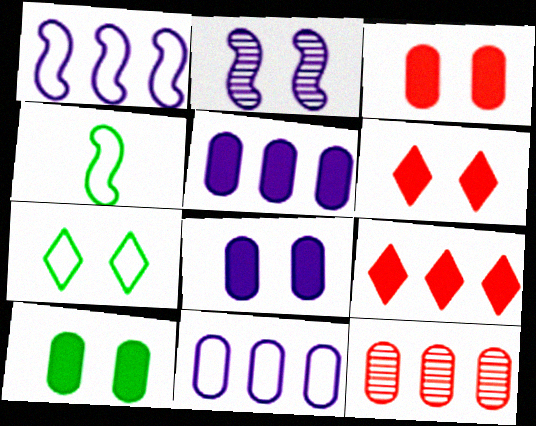[[2, 3, 7], 
[3, 8, 10]]